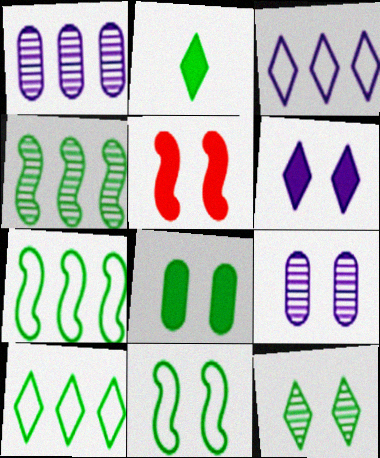[[2, 10, 12], 
[5, 6, 8], 
[8, 11, 12]]